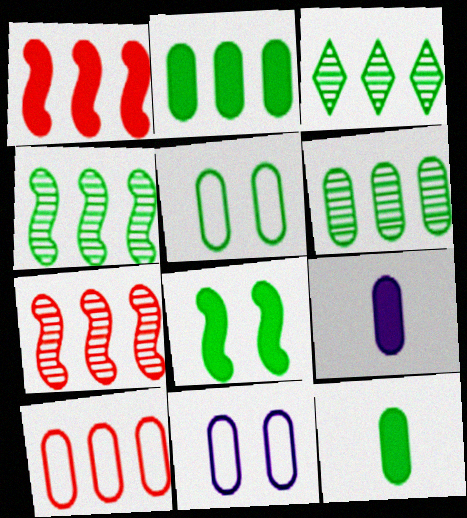[[3, 4, 6], 
[5, 6, 12]]